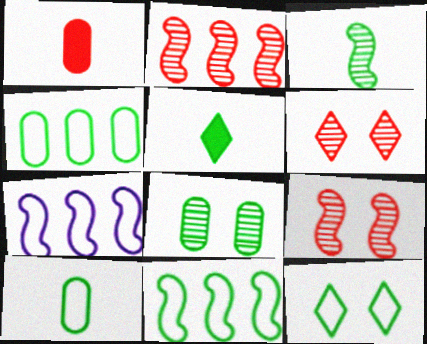[[3, 5, 10], 
[5, 8, 11], 
[10, 11, 12]]